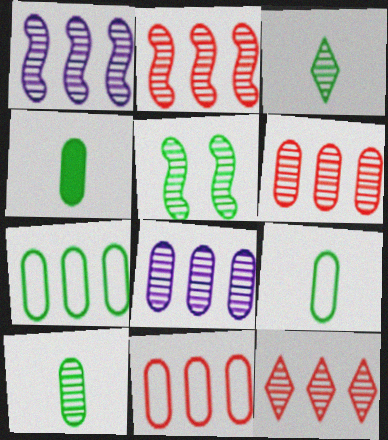[[2, 6, 12], 
[4, 9, 10]]